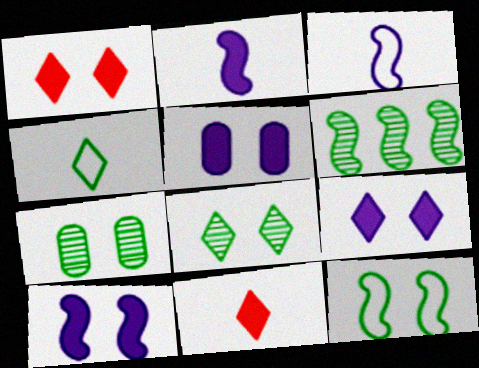[[5, 9, 10]]